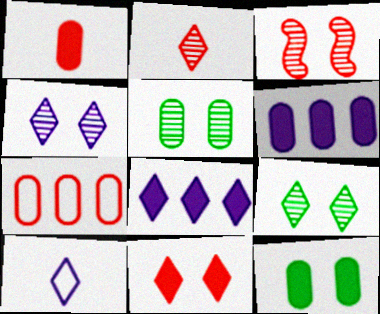[[1, 6, 12], 
[3, 4, 5], 
[4, 8, 10]]